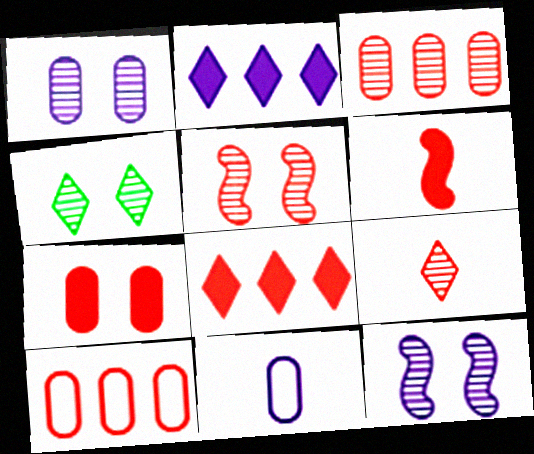[[1, 4, 5], 
[2, 11, 12], 
[3, 5, 9], 
[6, 7, 8]]